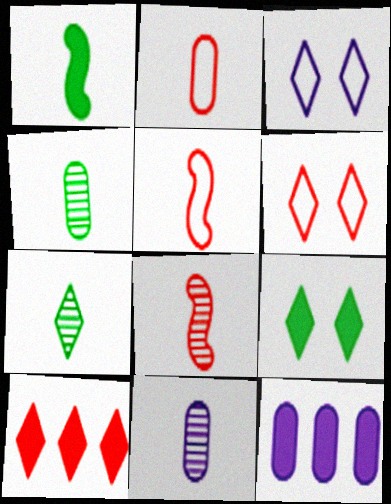[[3, 7, 10], 
[7, 8, 11]]